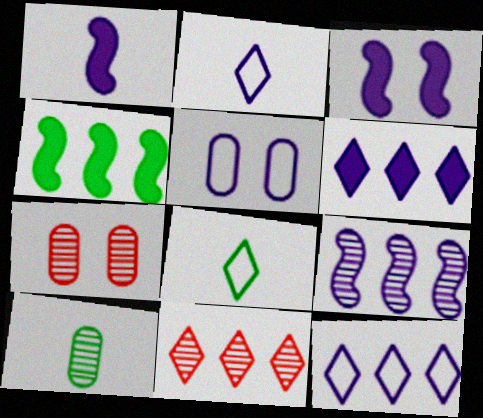[[2, 4, 7]]